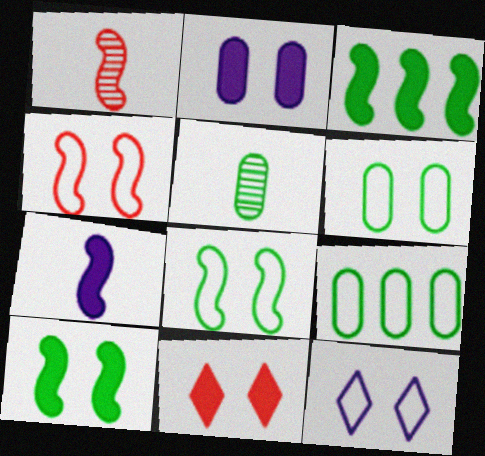[[2, 10, 11], 
[4, 6, 12]]